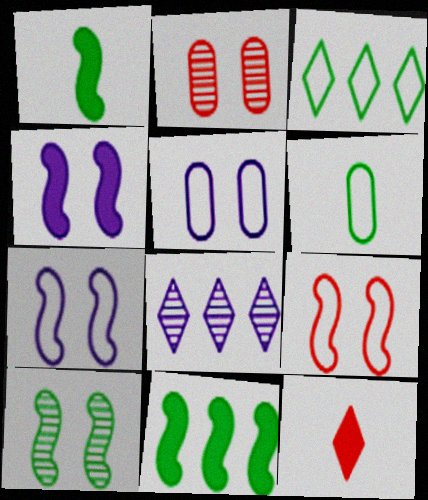[[4, 9, 10]]